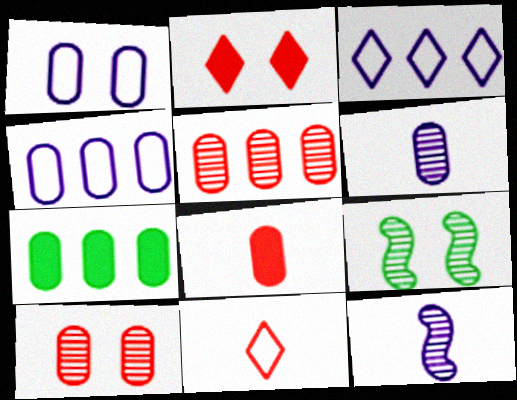[[1, 2, 9], 
[3, 8, 9], 
[4, 5, 7]]